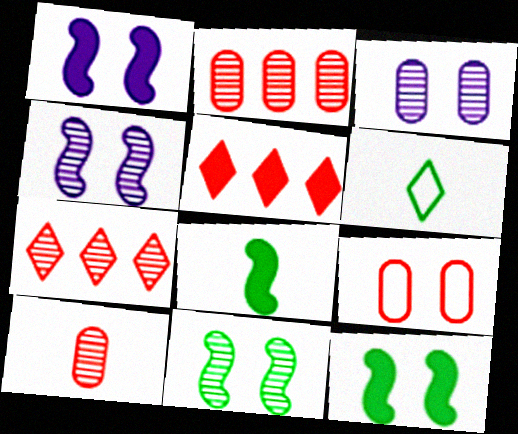[[1, 2, 6]]